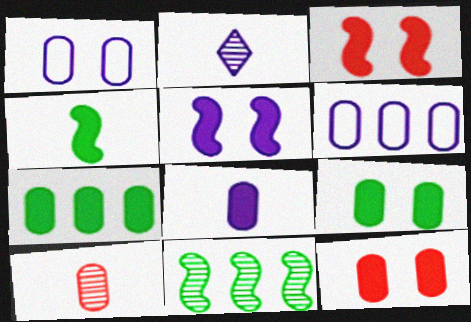[[1, 7, 10], 
[2, 5, 6], 
[6, 9, 10], 
[7, 8, 12]]